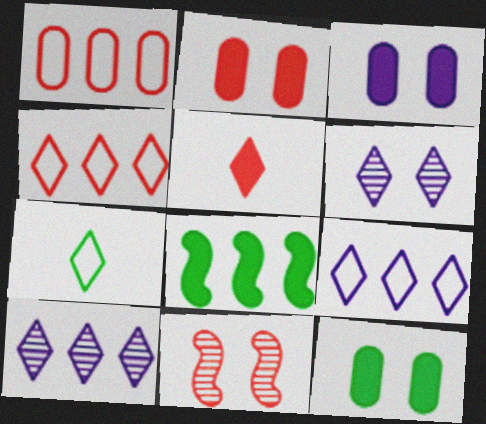[[1, 5, 11], 
[1, 8, 10], 
[2, 3, 12], 
[3, 5, 8]]